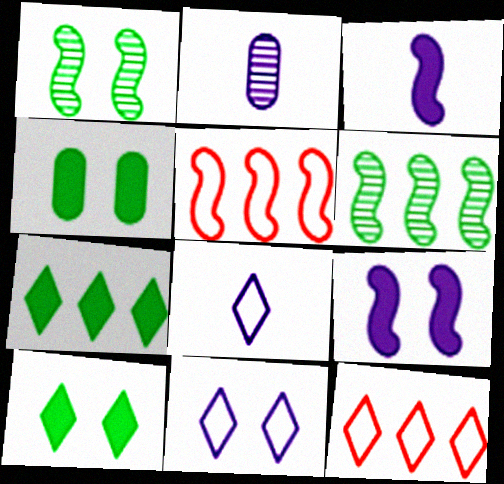[[1, 3, 5], 
[2, 3, 8], 
[2, 5, 10]]